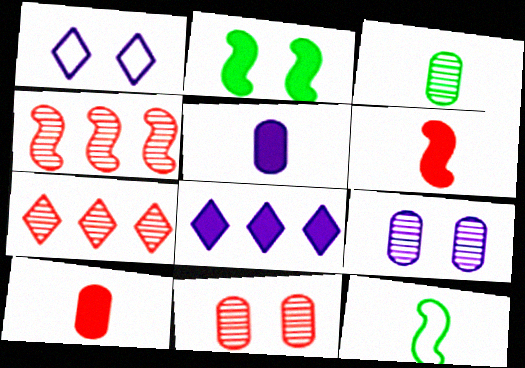[[1, 2, 11], 
[2, 8, 10], 
[8, 11, 12]]